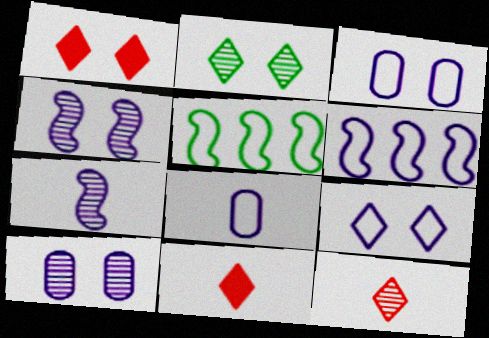[[1, 2, 9], 
[5, 10, 11], 
[6, 8, 9]]